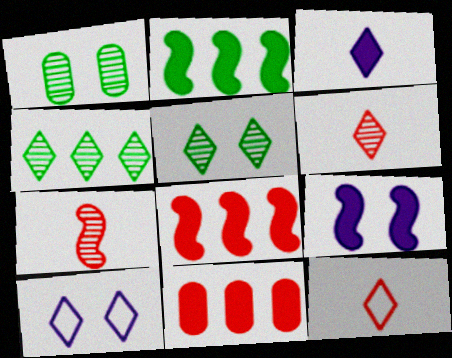[]